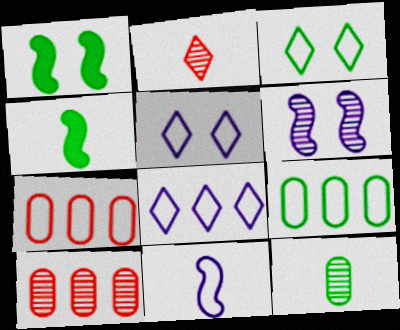[[3, 7, 11], 
[4, 5, 10]]